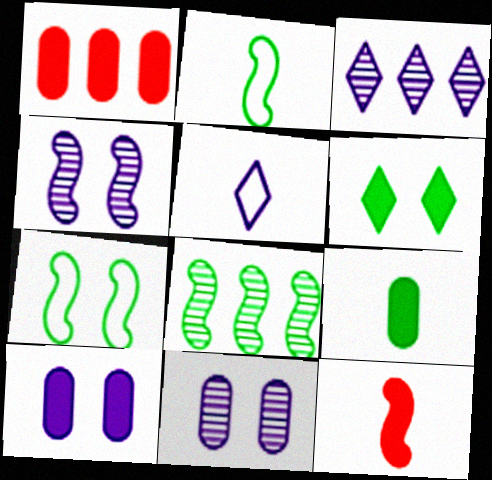[[1, 9, 10]]